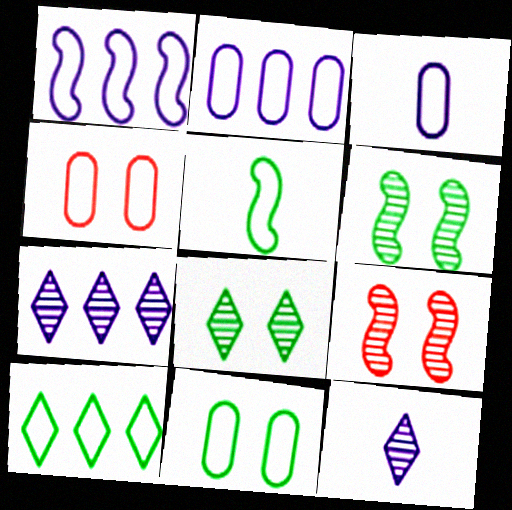[[5, 10, 11]]